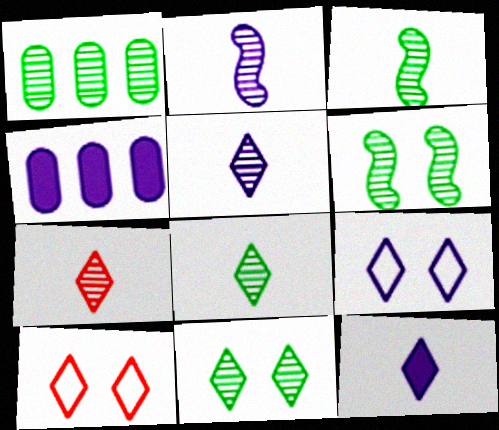[[1, 3, 11], 
[1, 6, 8], 
[2, 4, 9], 
[3, 4, 10], 
[5, 7, 8]]